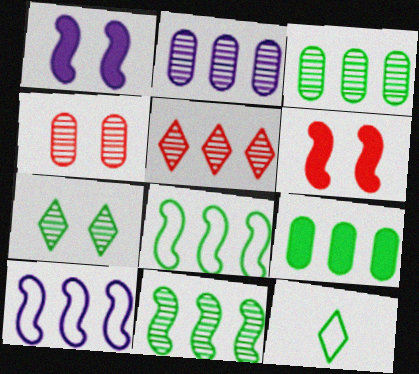[[2, 5, 11], 
[2, 6, 12], 
[5, 9, 10]]